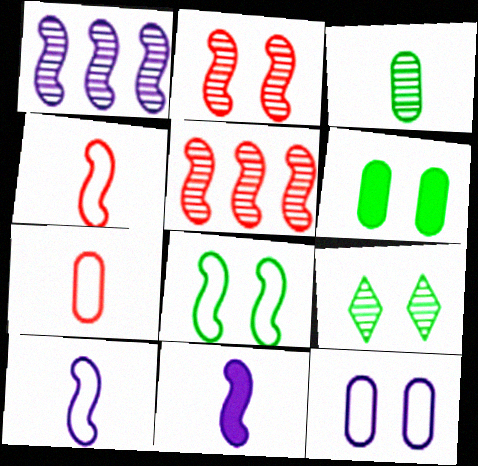[[5, 8, 11], 
[6, 8, 9]]